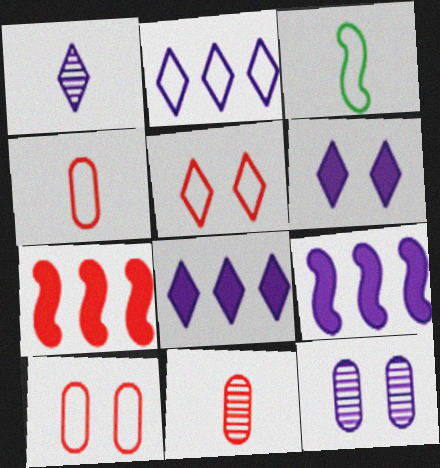[[1, 2, 6], 
[2, 3, 10], 
[5, 7, 11]]